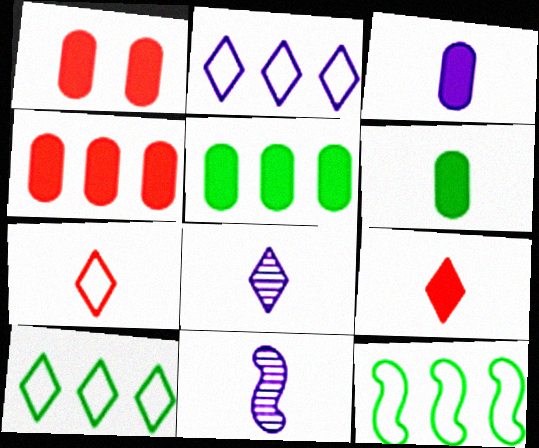[[1, 3, 5], 
[1, 8, 12], 
[1, 10, 11], 
[6, 7, 11]]